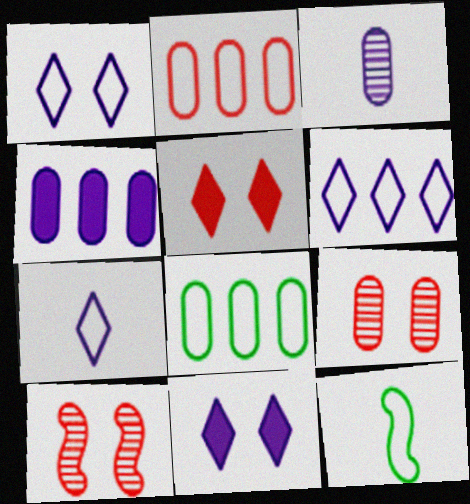[[1, 2, 12], 
[1, 6, 7]]